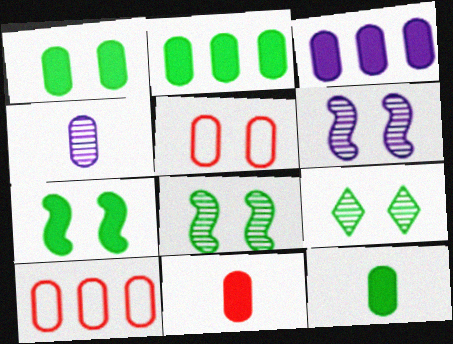[[1, 2, 12], 
[1, 3, 11], 
[1, 4, 10], 
[2, 4, 5]]